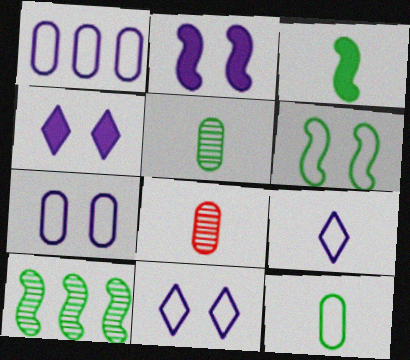[[3, 6, 10], 
[3, 8, 9]]